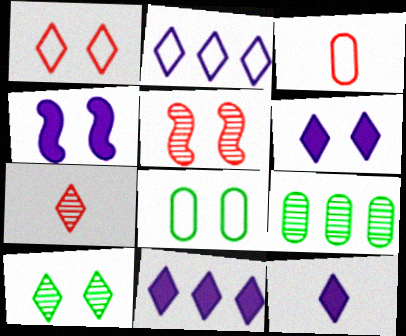[[1, 6, 10], 
[5, 6, 8], 
[6, 11, 12]]